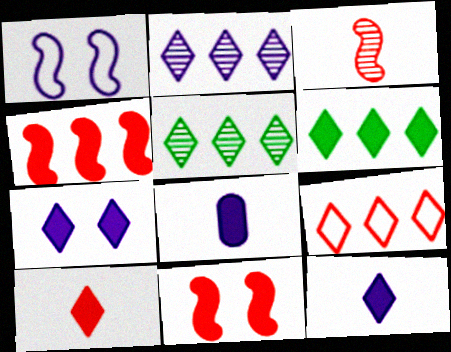[[1, 2, 8], 
[2, 6, 9], 
[6, 7, 10], 
[6, 8, 11]]